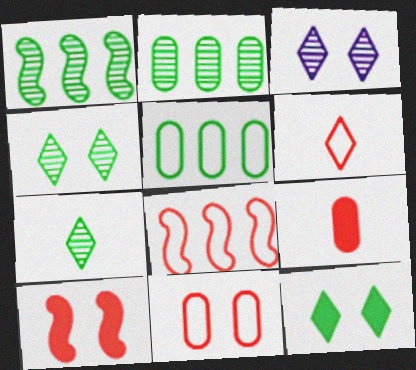[[6, 8, 11]]